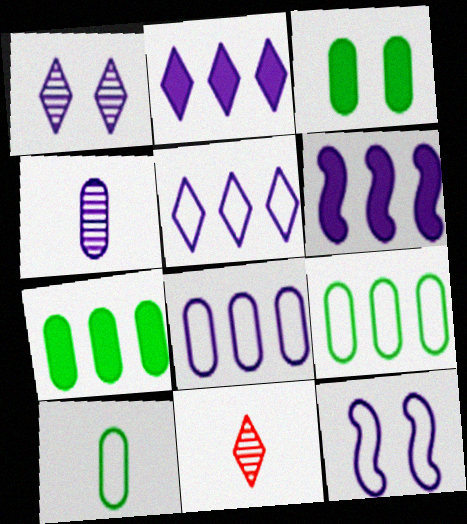[[2, 4, 12], 
[7, 11, 12]]